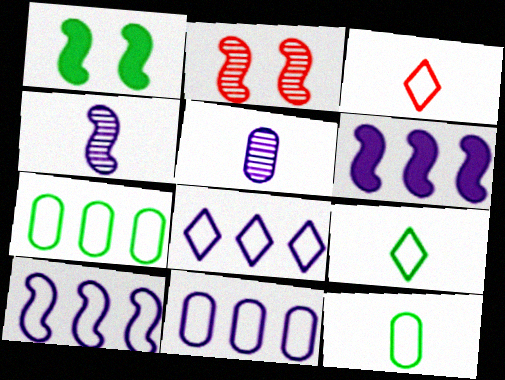[[8, 10, 11]]